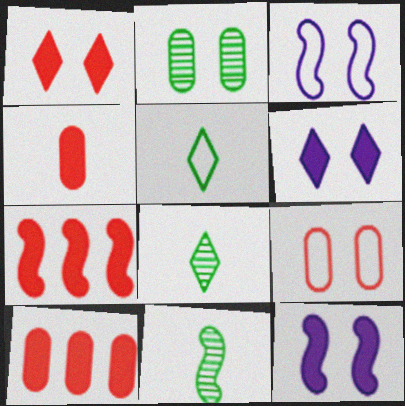[[1, 2, 3], 
[1, 4, 7], 
[3, 7, 11], 
[3, 8, 10]]